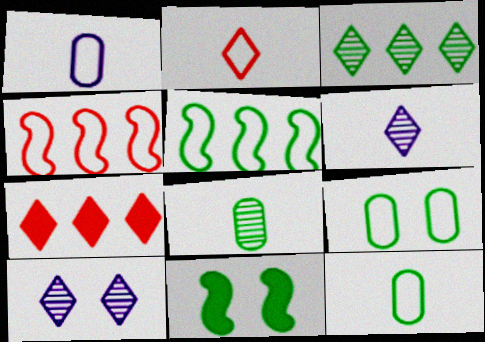[[3, 11, 12]]